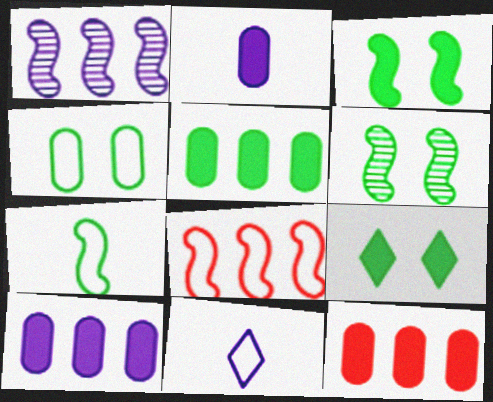[[4, 6, 9], 
[4, 8, 11], 
[5, 10, 12], 
[6, 11, 12]]